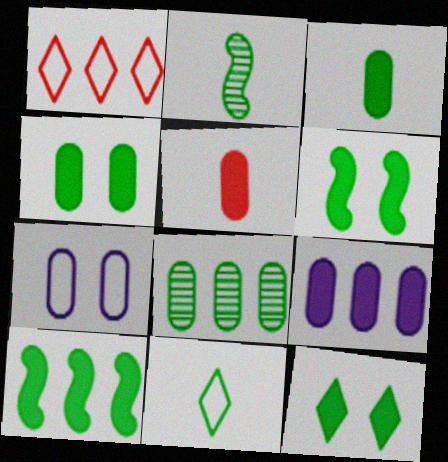[[2, 3, 11], 
[3, 10, 12], 
[4, 5, 9], 
[4, 6, 12], 
[5, 7, 8], 
[6, 8, 11]]